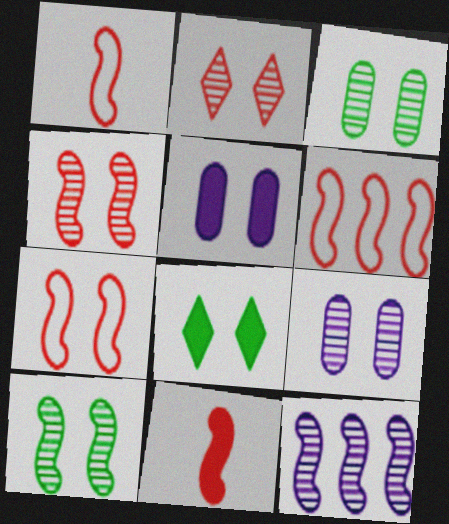[[1, 6, 7], 
[2, 9, 10], 
[4, 6, 11], 
[7, 8, 9]]